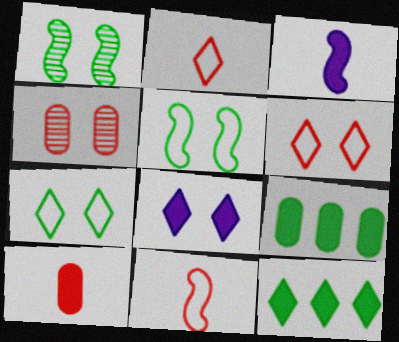[[4, 5, 8]]